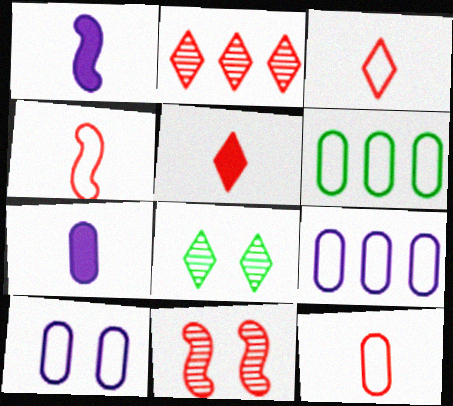[[3, 4, 12], 
[6, 10, 12]]